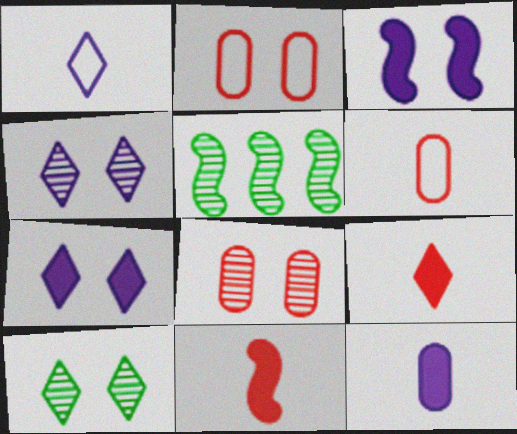[[2, 3, 10], 
[5, 6, 7]]